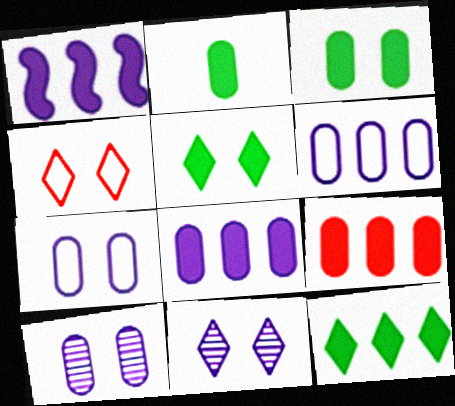[[1, 9, 12], 
[4, 5, 11]]